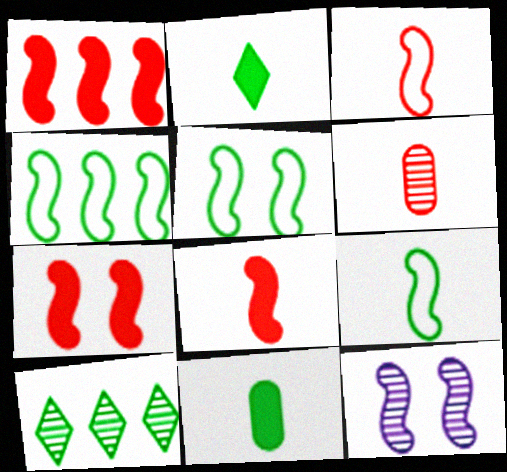[[1, 7, 8], 
[1, 9, 12], 
[4, 5, 9], 
[4, 8, 12], 
[5, 7, 12], 
[5, 10, 11], 
[6, 10, 12]]